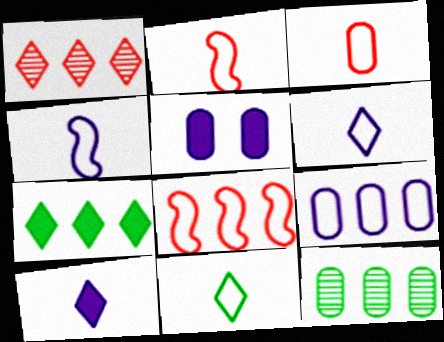[[3, 4, 11], 
[3, 5, 12]]